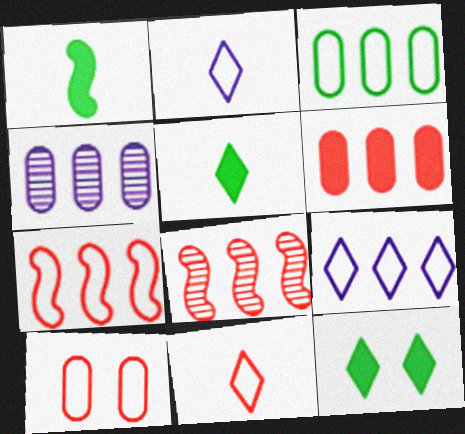[[3, 4, 6], 
[3, 7, 9], 
[7, 10, 11]]